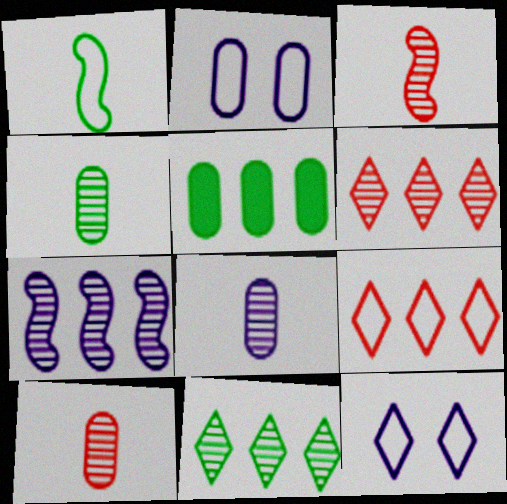[[1, 2, 9], 
[2, 5, 10], 
[3, 5, 12], 
[4, 8, 10], 
[5, 7, 9]]